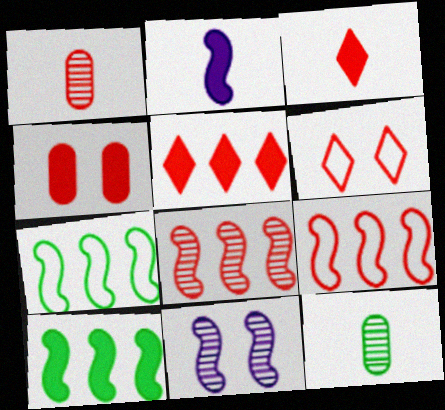[]